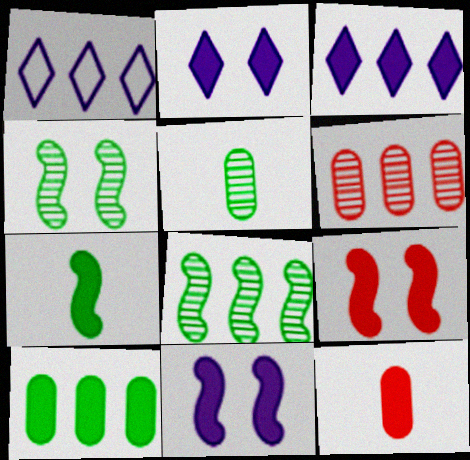[[1, 4, 12], 
[1, 5, 9]]